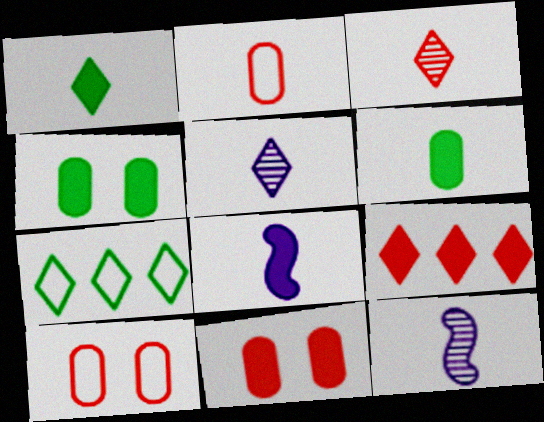[[1, 2, 12], 
[4, 8, 9], 
[7, 11, 12]]